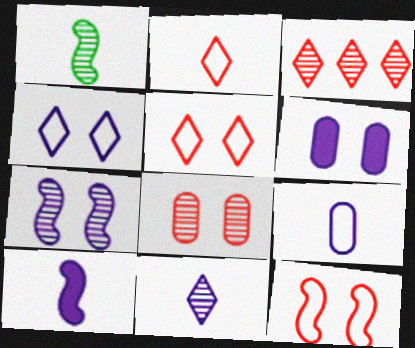[[4, 6, 7], 
[9, 10, 11]]